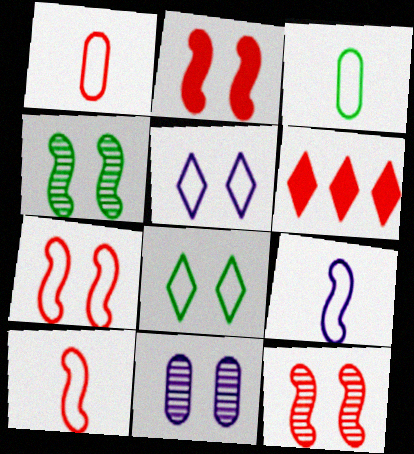[[1, 6, 12], 
[2, 7, 12], 
[2, 8, 11]]